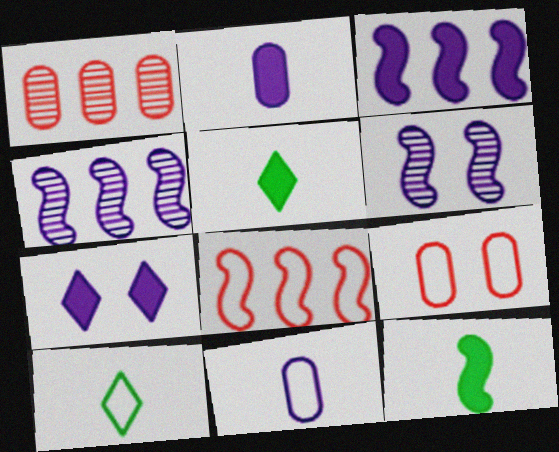[[2, 3, 7], 
[4, 5, 9], 
[4, 7, 11], 
[6, 8, 12]]